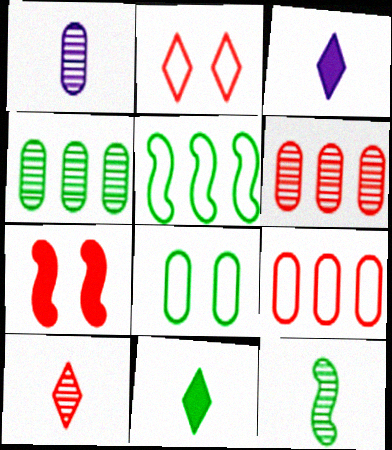[[1, 10, 12], 
[7, 9, 10]]